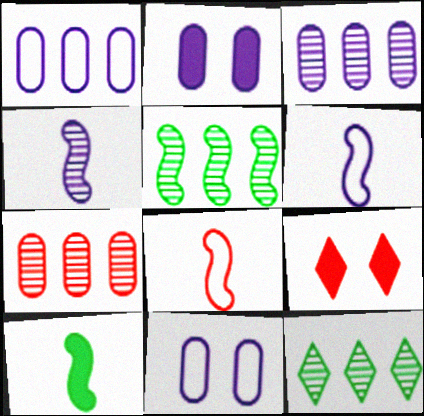[[2, 8, 12], 
[4, 8, 10], 
[7, 8, 9]]